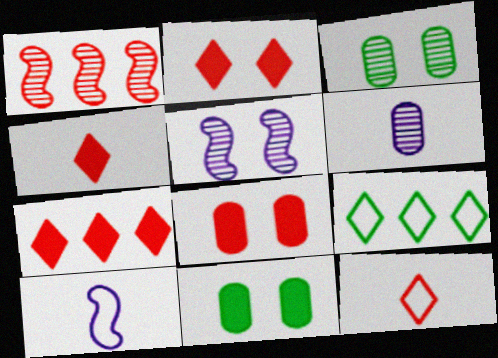[[1, 8, 12], 
[2, 4, 7], 
[3, 7, 10]]